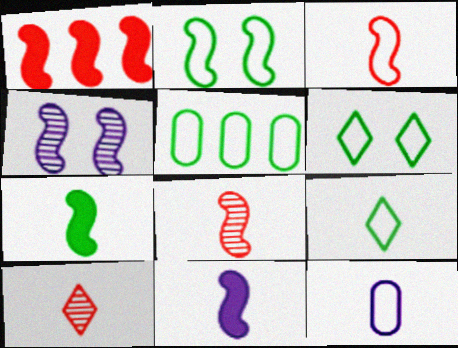[[2, 5, 9], 
[3, 9, 12], 
[7, 10, 12]]